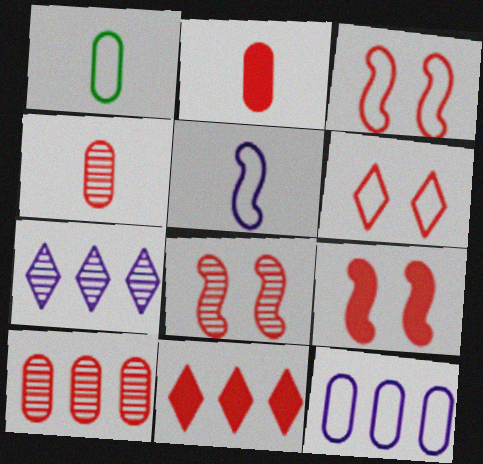[[1, 7, 9], 
[2, 9, 11], 
[3, 4, 11], 
[3, 8, 9]]